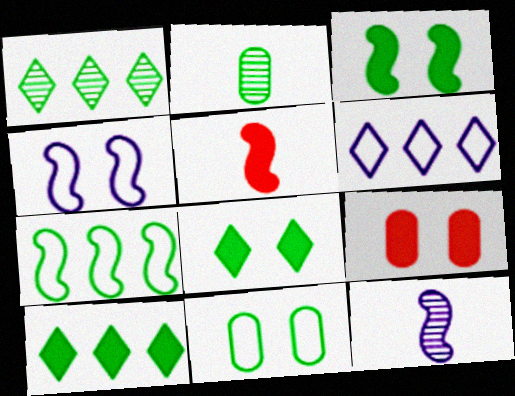[[2, 7, 8]]